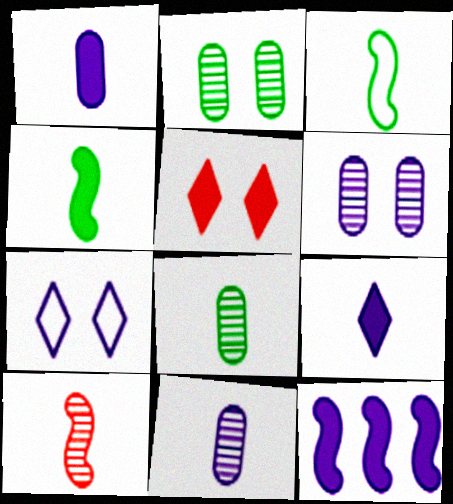[[7, 11, 12]]